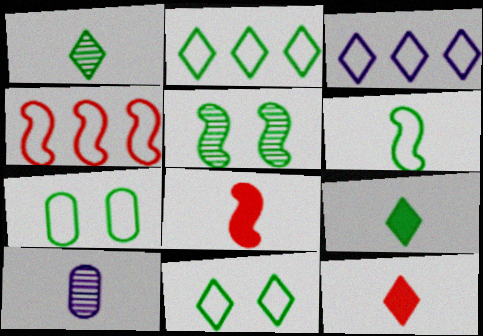[[2, 6, 7], 
[6, 10, 12]]